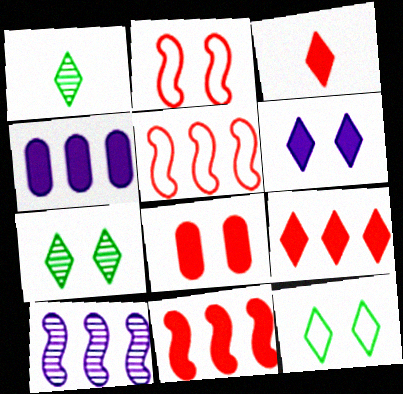[[1, 2, 4], 
[3, 8, 11]]